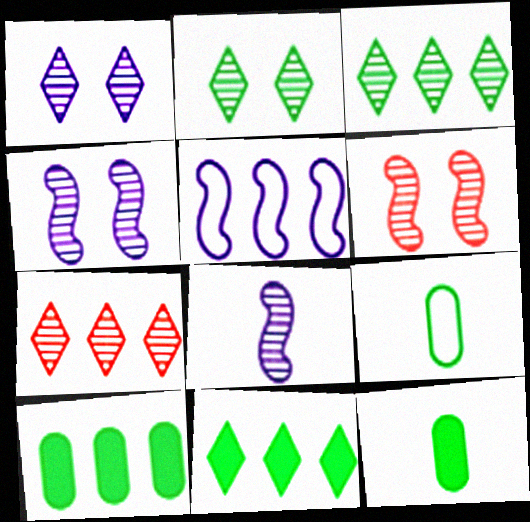[[5, 7, 10]]